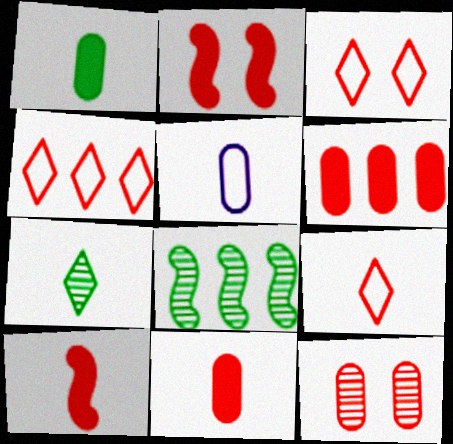[[2, 3, 12], 
[3, 4, 9], 
[4, 10, 12], 
[5, 7, 10]]